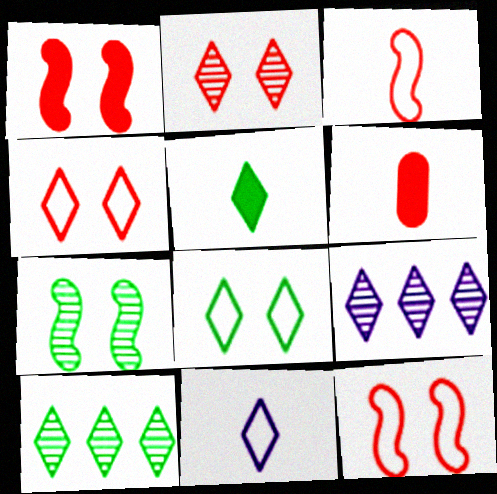[[4, 5, 9], 
[5, 8, 10]]